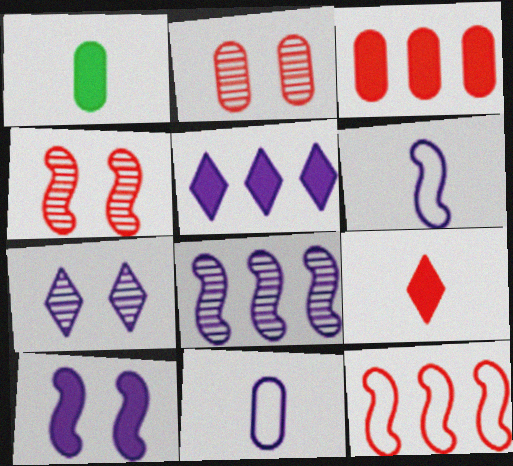[[1, 7, 12], 
[2, 9, 12], 
[6, 8, 10]]